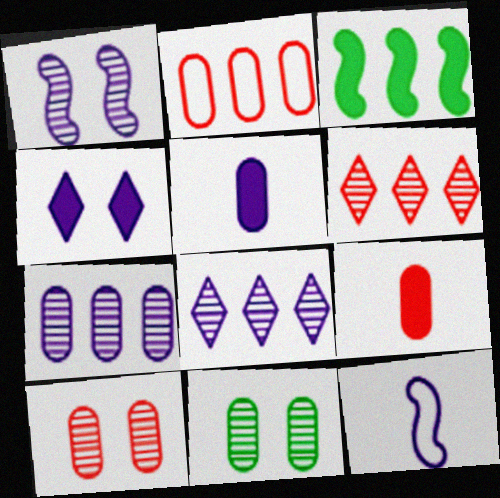[[2, 3, 8], 
[2, 5, 11], 
[2, 9, 10], 
[3, 4, 9], 
[4, 7, 12]]